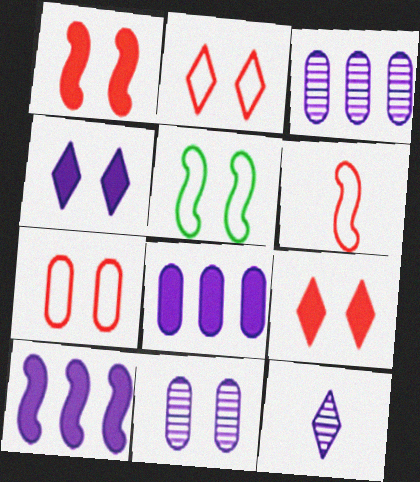[[5, 9, 11]]